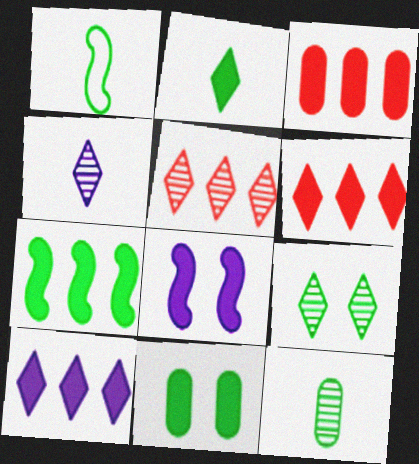[[1, 2, 12], 
[2, 3, 8], 
[2, 7, 11], 
[3, 7, 10], 
[4, 5, 9]]